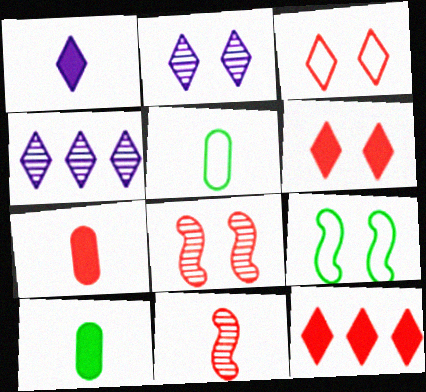[[1, 5, 11], 
[4, 7, 9]]